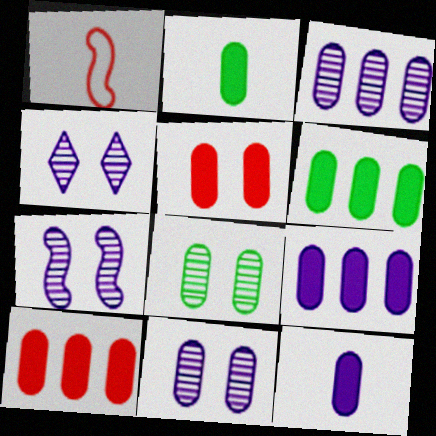[[1, 4, 6], 
[2, 5, 9], 
[4, 7, 11], 
[5, 6, 12], 
[6, 9, 10]]